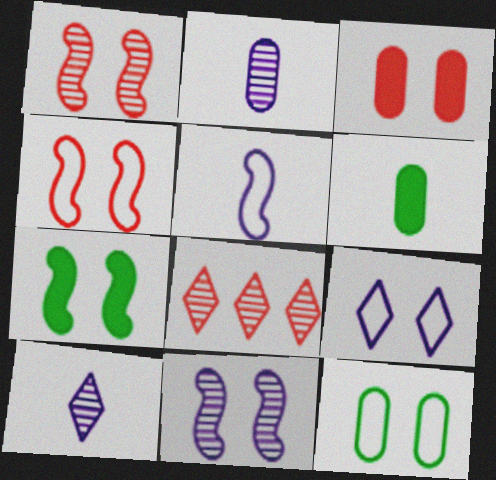[[4, 7, 11], 
[4, 9, 12]]